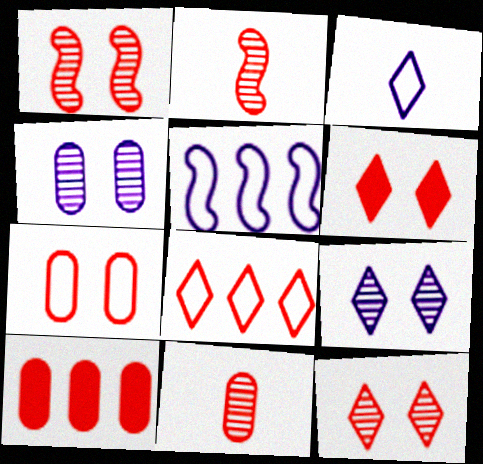[[1, 6, 7], 
[7, 10, 11]]